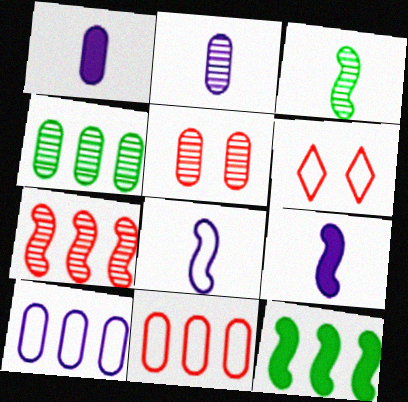[[2, 4, 5], 
[2, 6, 12], 
[4, 6, 9]]